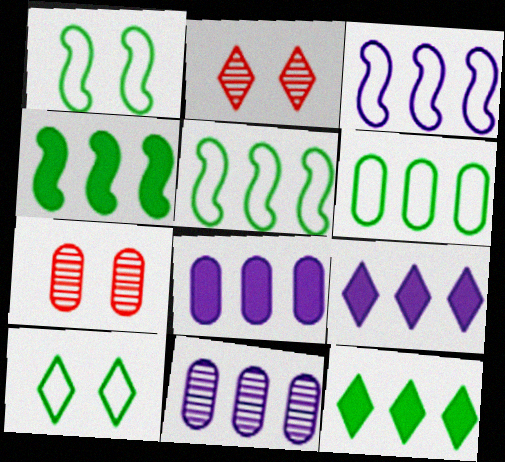[[3, 9, 11]]